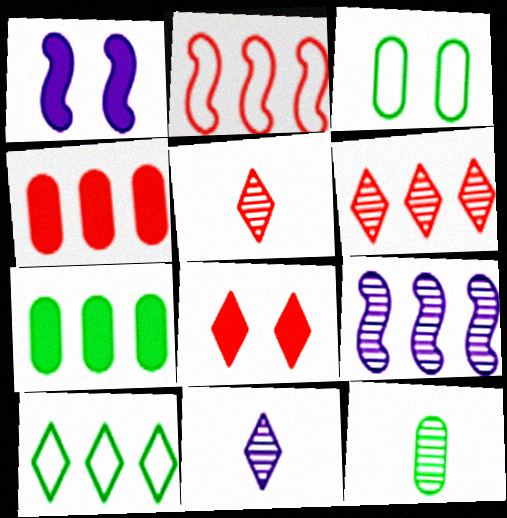[[2, 4, 6], 
[3, 7, 12], 
[4, 9, 10], 
[8, 10, 11]]